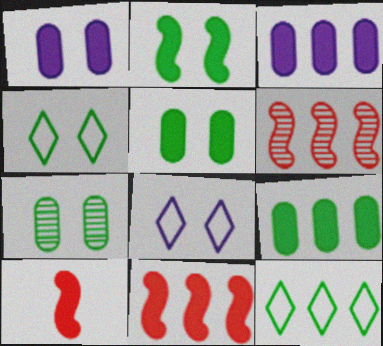[[2, 4, 7], 
[3, 6, 12]]